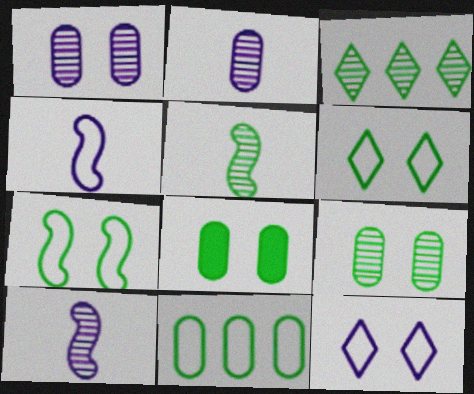[[3, 5, 9]]